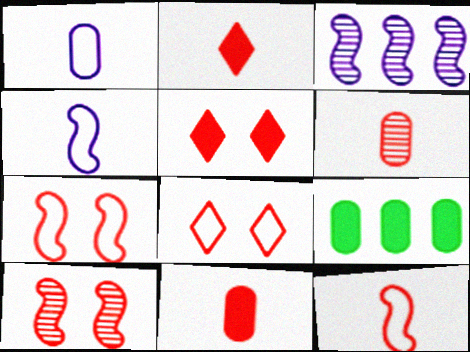[[2, 6, 12]]